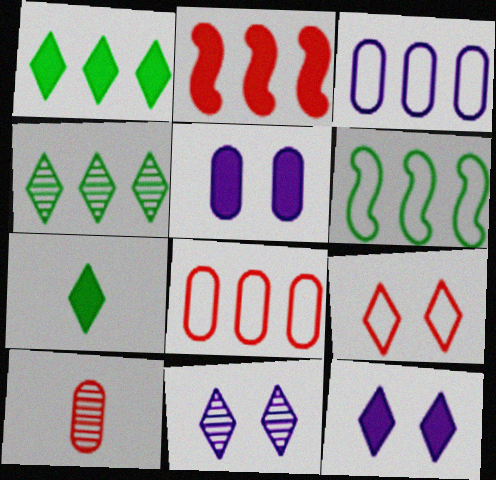[[2, 3, 4], 
[2, 5, 7], 
[2, 9, 10], 
[6, 10, 12]]